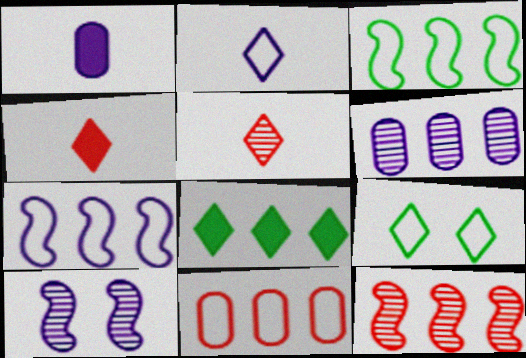[[1, 9, 12]]